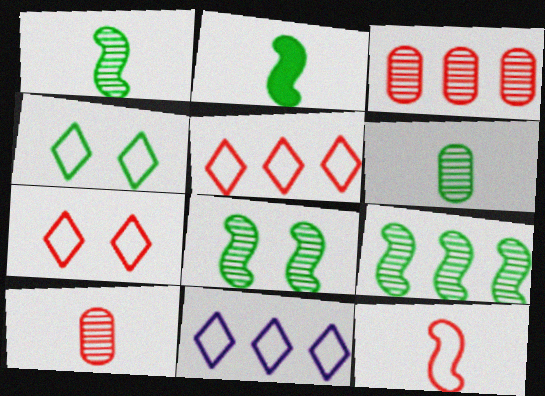[[1, 8, 9]]